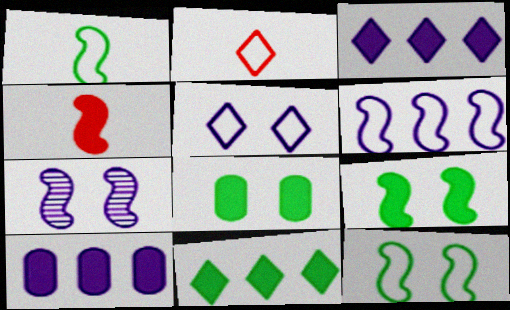[[3, 4, 8]]